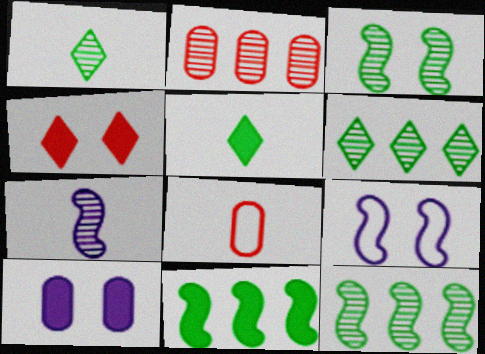[[2, 5, 9], 
[5, 7, 8]]